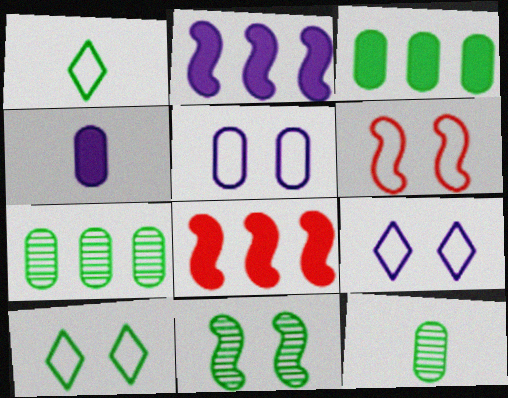[[1, 3, 11], 
[5, 6, 10], 
[8, 9, 12]]